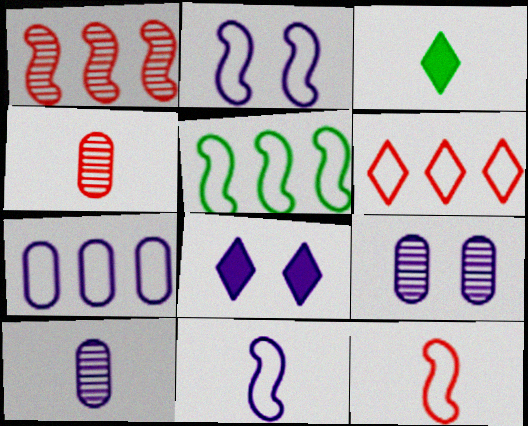[[2, 5, 12], 
[2, 8, 9], 
[3, 4, 11], 
[3, 10, 12], 
[4, 5, 8], 
[5, 6, 7]]